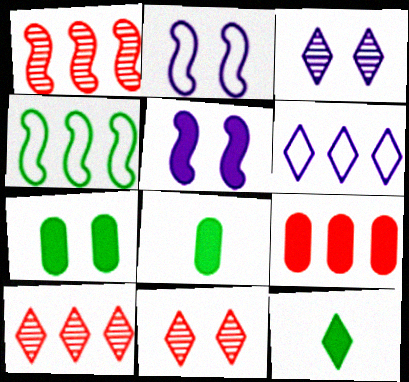[[2, 7, 11], 
[2, 8, 10], 
[5, 9, 12], 
[6, 11, 12]]